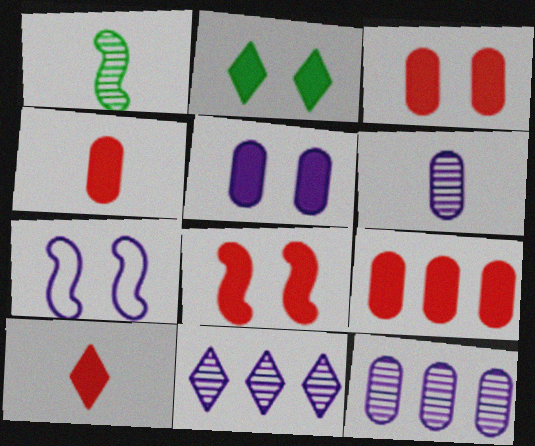[[2, 5, 8], 
[3, 4, 9], 
[8, 9, 10]]